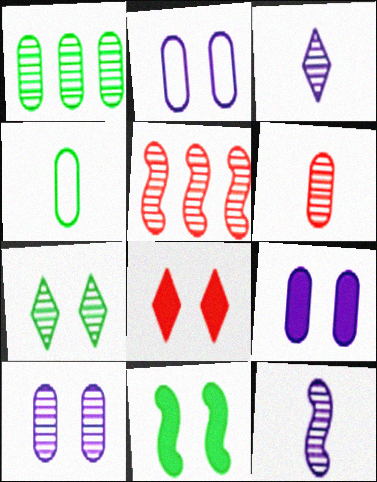[[1, 6, 10], 
[2, 9, 10], 
[8, 9, 11]]